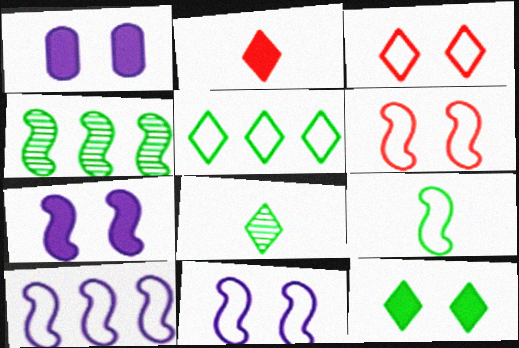[[5, 8, 12], 
[6, 9, 10]]